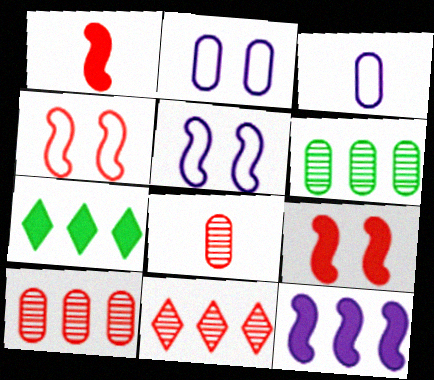[[5, 7, 8]]